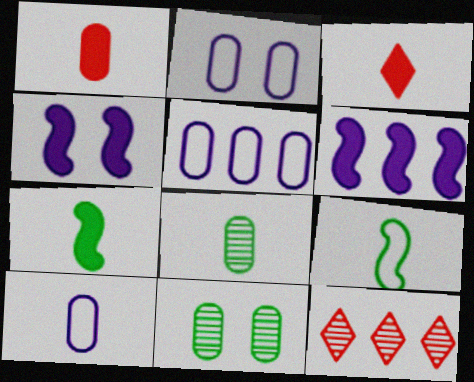[[1, 5, 11], 
[1, 8, 10], 
[2, 5, 10], 
[2, 7, 12]]